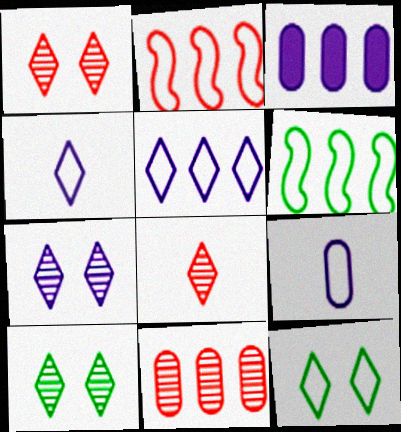[[1, 7, 10], 
[2, 9, 12]]